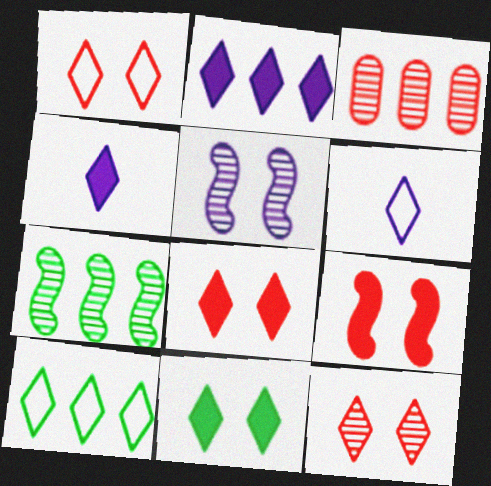[[1, 6, 10], 
[1, 8, 12], 
[4, 10, 12]]